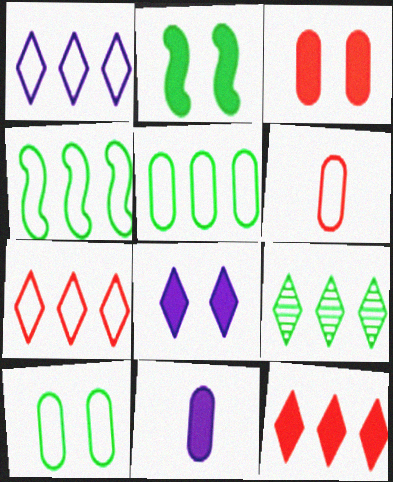[[1, 9, 12], 
[2, 3, 8], 
[2, 11, 12]]